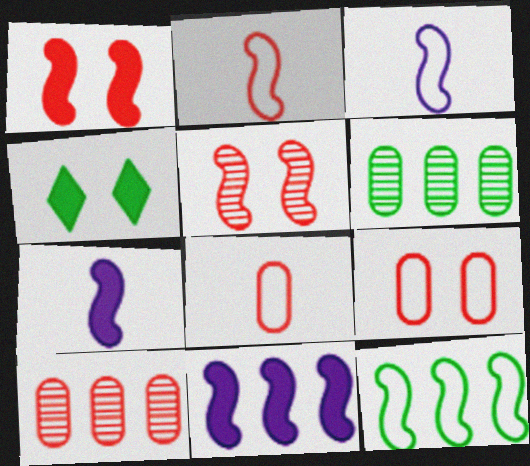[[3, 4, 10], 
[5, 7, 12]]